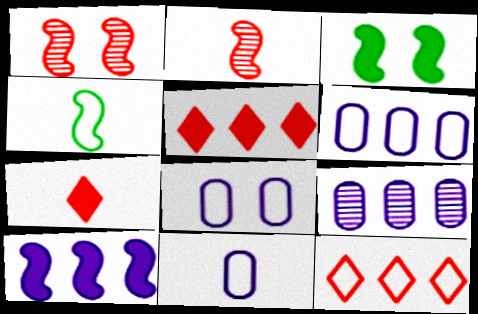[[1, 4, 10], 
[4, 8, 12], 
[6, 8, 11]]